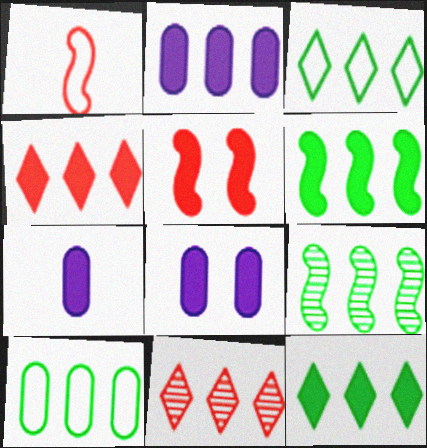[[2, 4, 6], 
[2, 7, 8], 
[5, 7, 12], 
[9, 10, 12]]